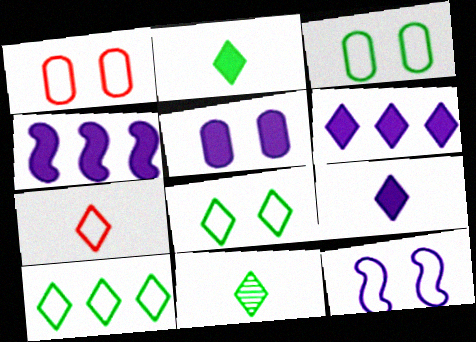[[1, 4, 11], 
[1, 8, 12], 
[4, 5, 9], 
[7, 9, 11]]